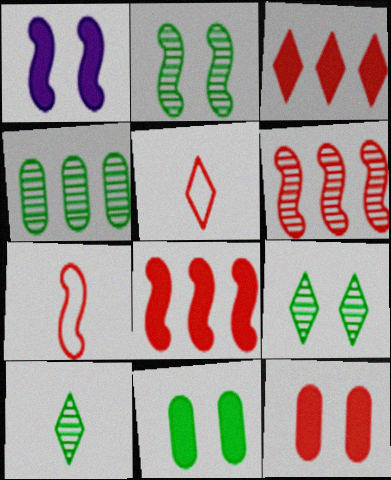[[1, 4, 5], 
[2, 4, 10], 
[5, 6, 12]]